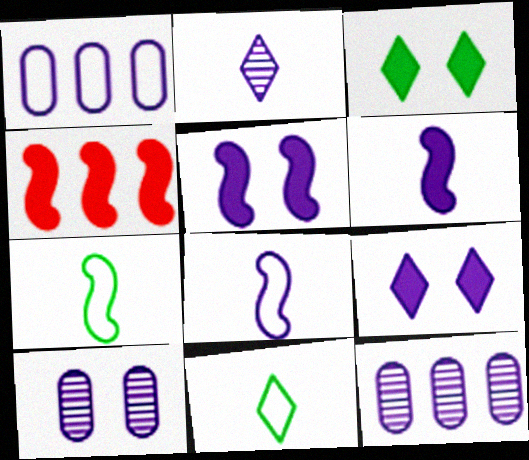[[1, 2, 5], 
[4, 10, 11], 
[8, 9, 12]]